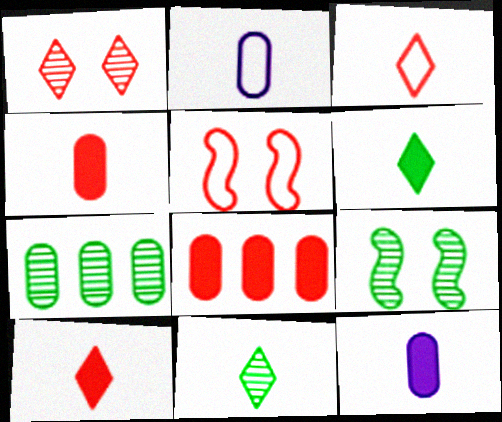[[7, 9, 11]]